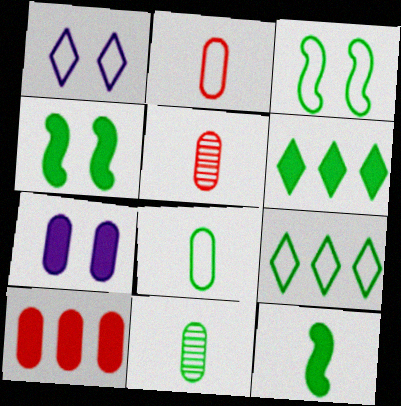[[3, 6, 11], 
[3, 8, 9], 
[4, 9, 11]]